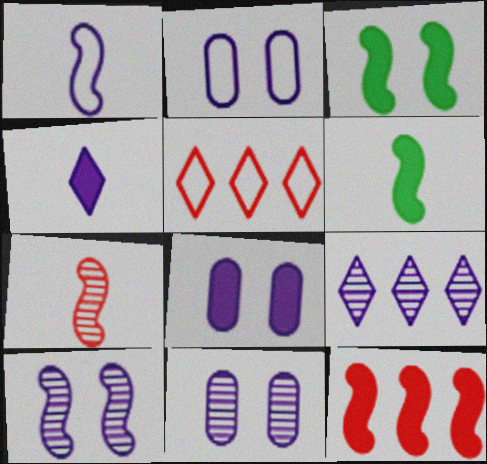[[1, 6, 7], 
[1, 8, 9], 
[2, 8, 11], 
[5, 6, 11]]